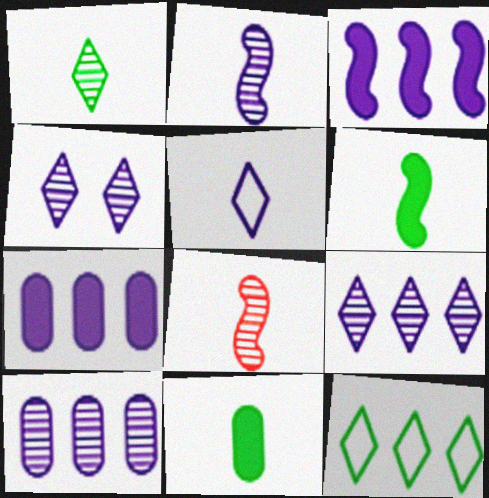[[2, 4, 10], 
[5, 8, 11]]